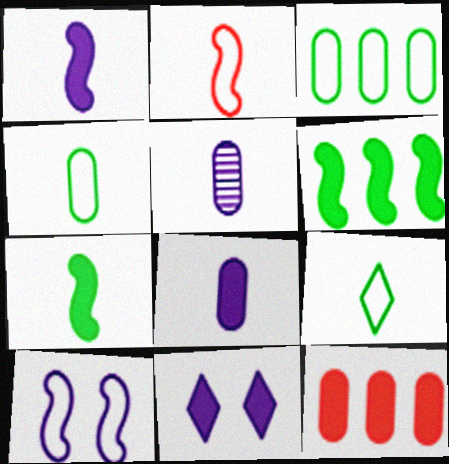[[7, 11, 12]]